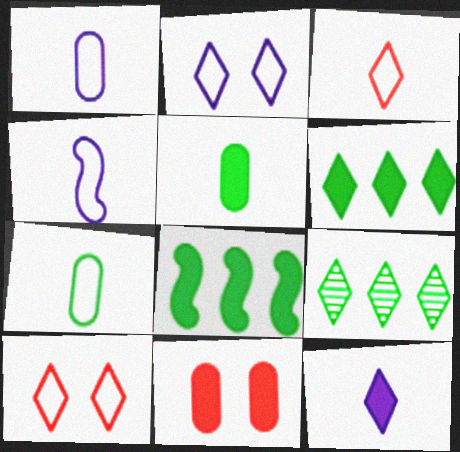[[3, 4, 7], 
[4, 9, 11], 
[8, 11, 12], 
[9, 10, 12]]